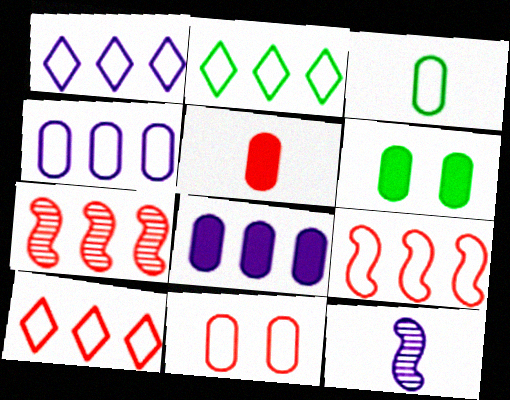[[1, 2, 10], 
[2, 4, 9], 
[2, 7, 8], 
[3, 4, 11], 
[5, 6, 8], 
[6, 10, 12]]